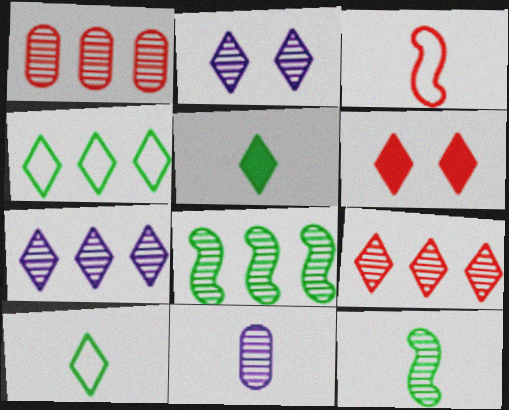[[1, 2, 12], 
[1, 3, 6], 
[1, 7, 8], 
[3, 5, 11], 
[6, 7, 10]]